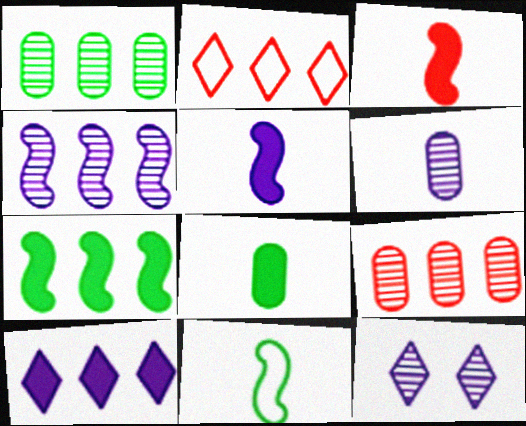[[4, 6, 12]]